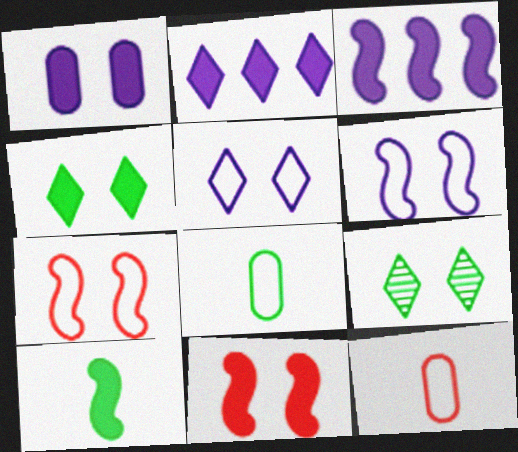[[1, 4, 11], 
[1, 7, 9], 
[3, 9, 12], 
[3, 10, 11]]